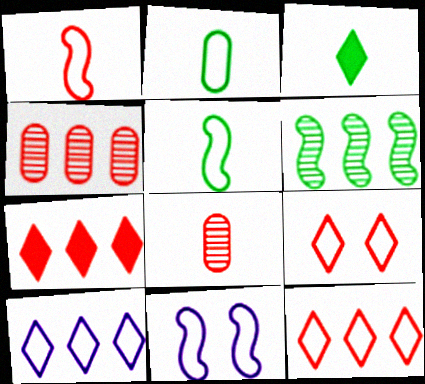[[2, 11, 12], 
[3, 4, 11]]